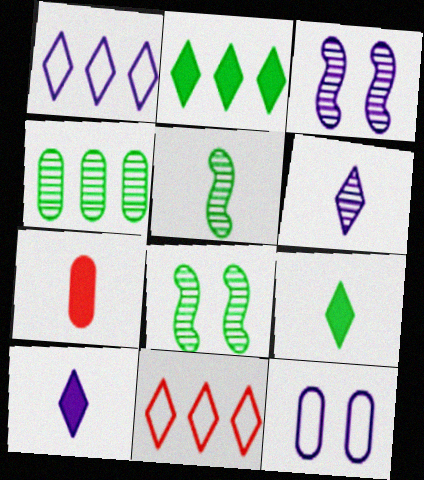[[1, 7, 8], 
[4, 7, 12]]